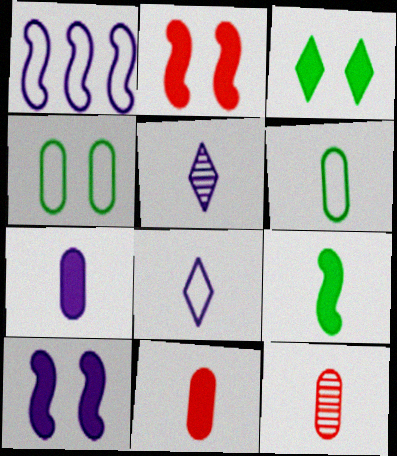[[1, 3, 12], 
[6, 7, 12], 
[8, 9, 12]]